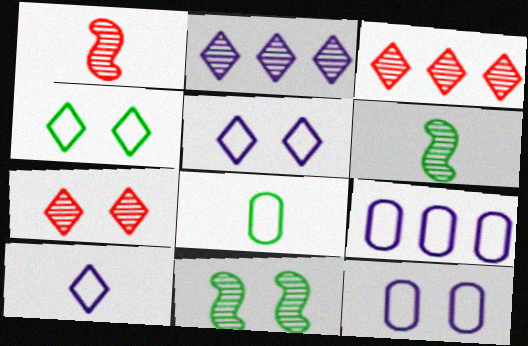[]